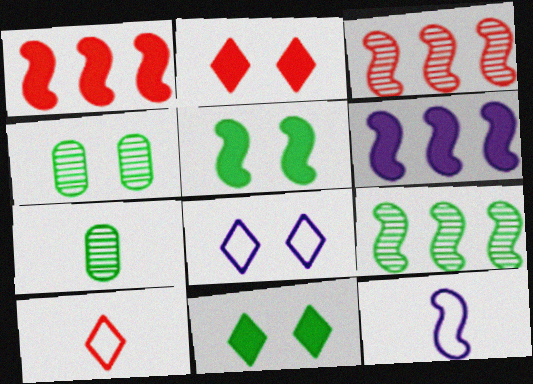[[1, 7, 8], 
[3, 5, 12], 
[4, 6, 10]]